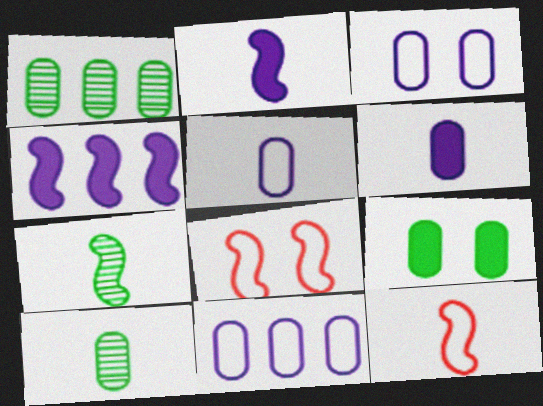[[2, 7, 12], 
[3, 5, 11], 
[4, 7, 8]]